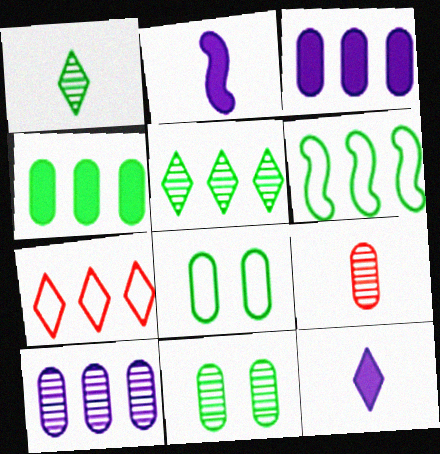[[2, 7, 11], 
[3, 8, 9], 
[4, 5, 6], 
[9, 10, 11]]